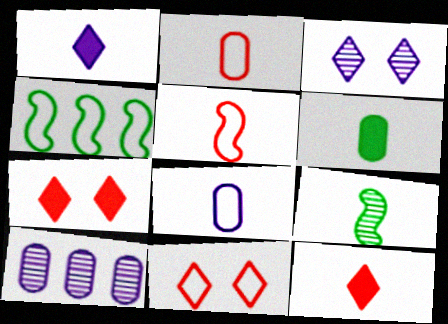[[1, 2, 9], 
[4, 8, 11], 
[8, 9, 12]]